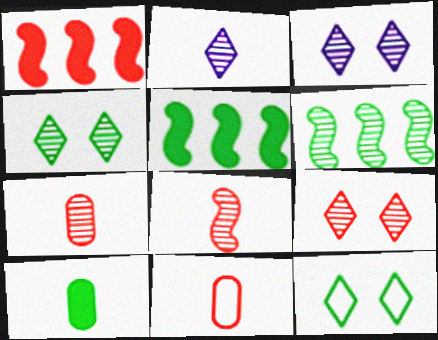[[1, 9, 11], 
[3, 4, 9], 
[3, 5, 11], 
[3, 6, 7], 
[6, 10, 12]]